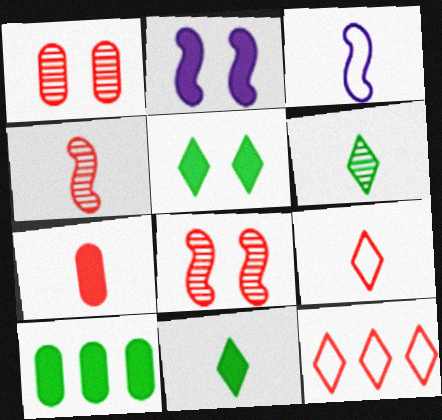[[3, 6, 7], 
[4, 7, 9], 
[7, 8, 12]]